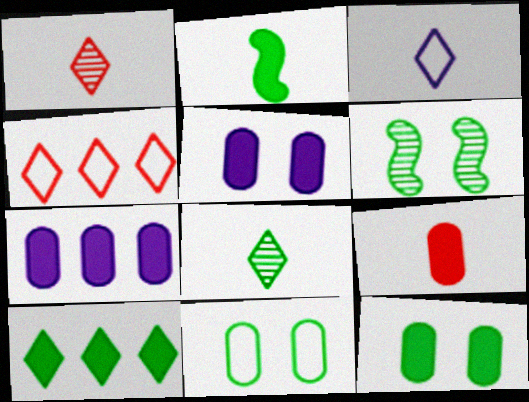[[2, 10, 12], 
[7, 9, 12]]